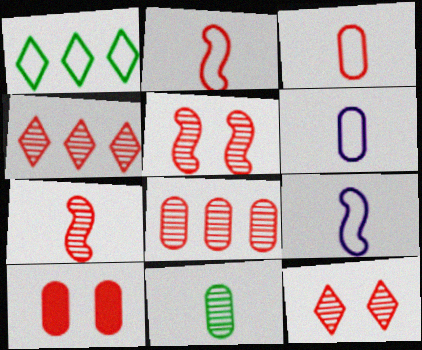[[2, 4, 10], 
[3, 8, 10], 
[7, 8, 12]]